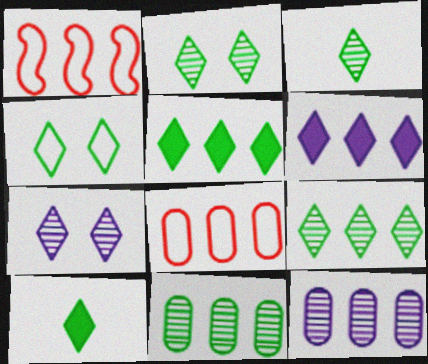[[1, 5, 12], 
[1, 6, 11], 
[2, 3, 9], 
[3, 4, 5], 
[4, 9, 10]]